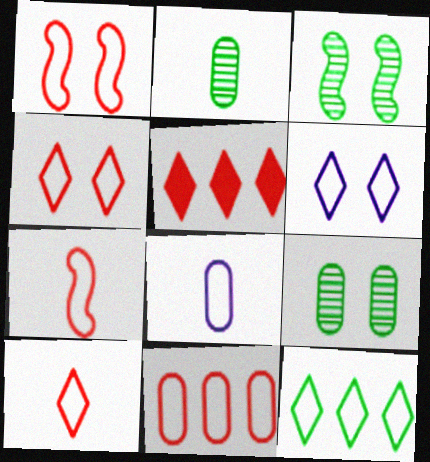[[1, 8, 12], 
[1, 10, 11], 
[3, 5, 8], 
[4, 7, 11], 
[6, 10, 12]]